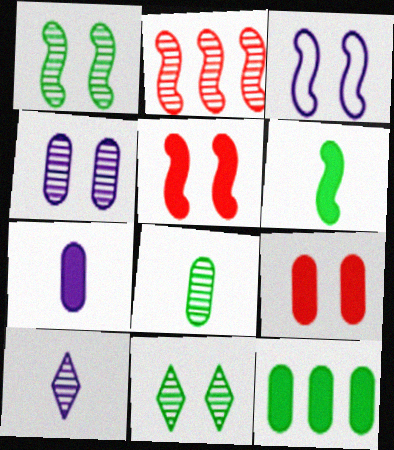[[1, 3, 5], 
[2, 3, 6], 
[3, 9, 11], 
[7, 9, 12]]